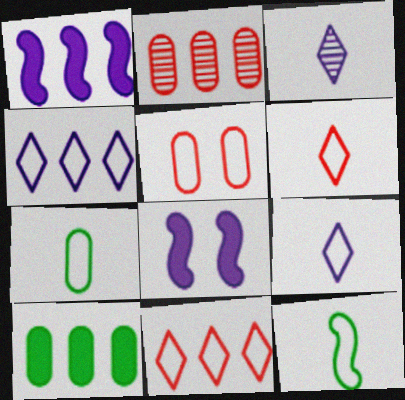[[4, 5, 12]]